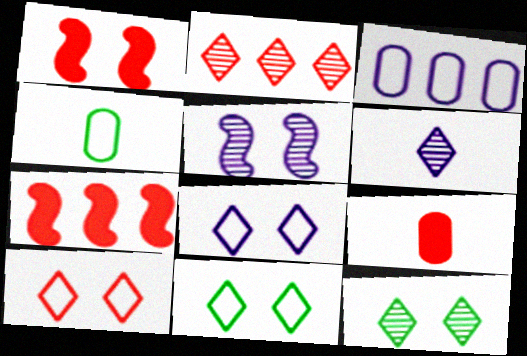[[2, 6, 12], 
[8, 10, 11]]